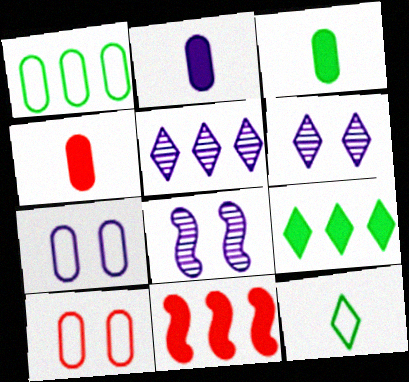[[1, 5, 11], 
[2, 3, 4]]